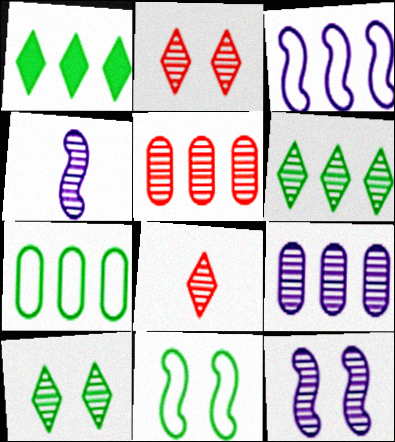[[1, 3, 5], 
[4, 5, 10]]